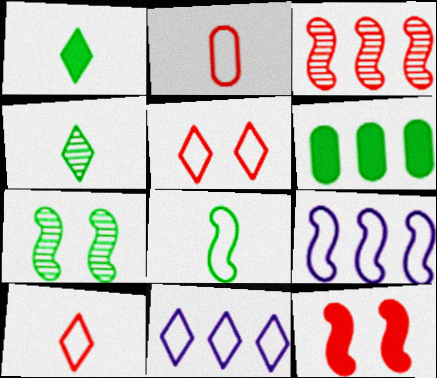[[3, 6, 11]]